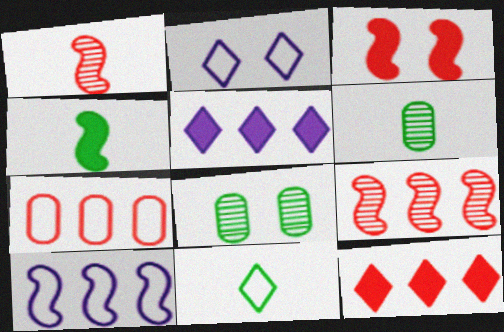[[2, 3, 8], 
[4, 6, 11], 
[7, 9, 12]]